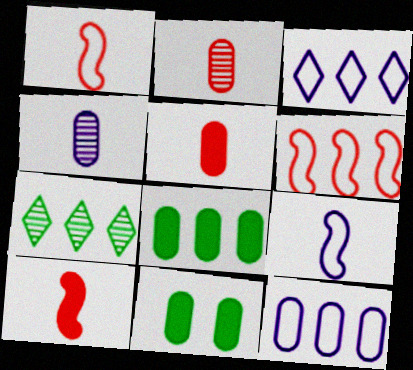[[2, 11, 12]]